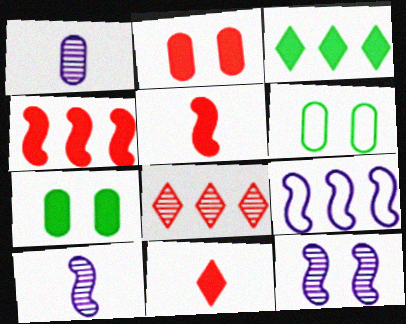[[2, 4, 11]]